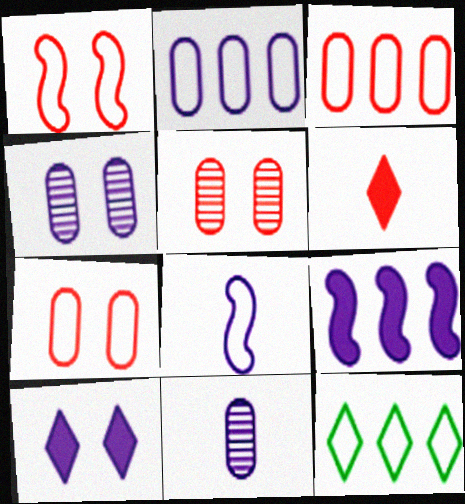[[7, 8, 12]]